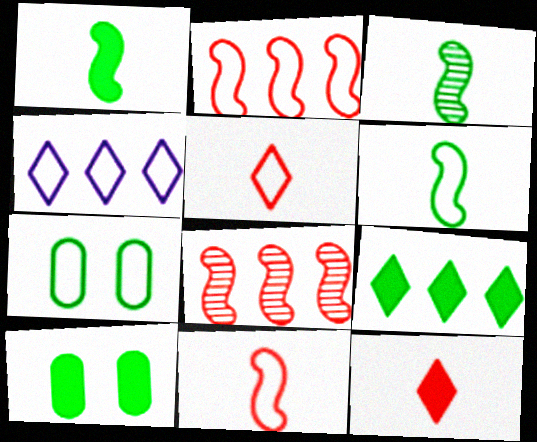[[1, 3, 6], 
[1, 9, 10], 
[3, 7, 9], 
[4, 7, 11]]